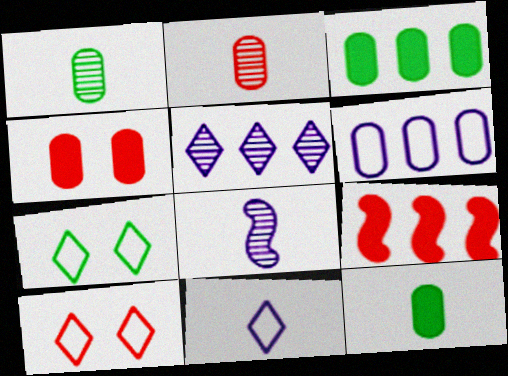[[1, 4, 6], 
[2, 9, 10], 
[3, 8, 10]]